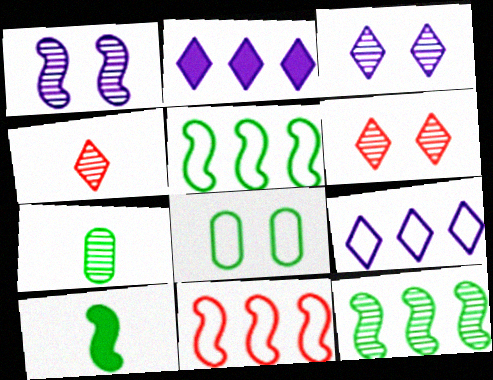[[1, 10, 11]]